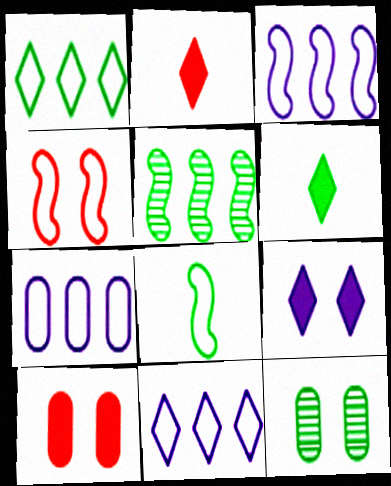[[2, 3, 12], 
[3, 4, 8], 
[3, 7, 11], 
[4, 9, 12]]